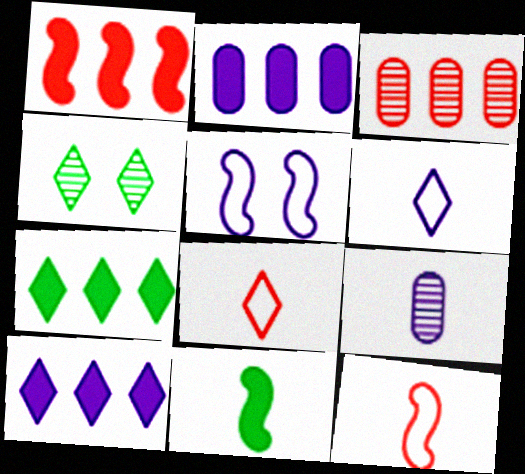[[1, 2, 7], 
[2, 4, 12], 
[4, 8, 10], 
[5, 9, 10], 
[8, 9, 11]]